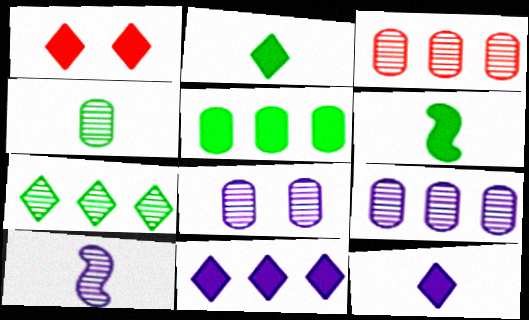[[1, 2, 11], 
[3, 4, 8]]